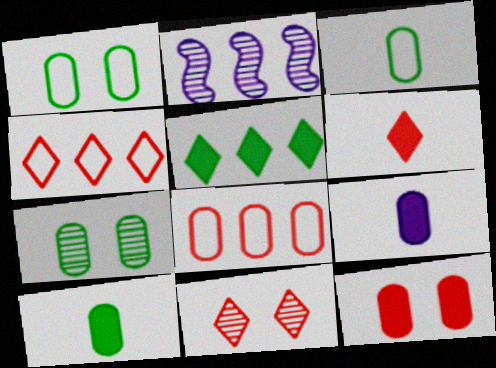[[1, 2, 6], 
[2, 5, 8], 
[4, 6, 11], 
[7, 8, 9]]